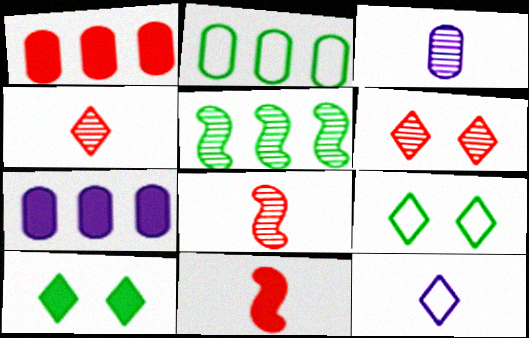[[3, 5, 6], 
[7, 8, 9], 
[7, 10, 11]]